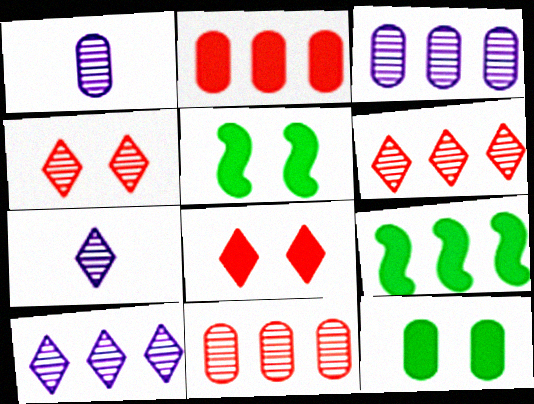[]